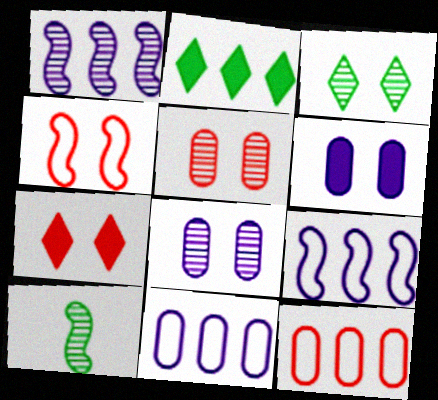[[1, 2, 12], 
[3, 4, 6], 
[4, 5, 7], 
[7, 10, 11]]